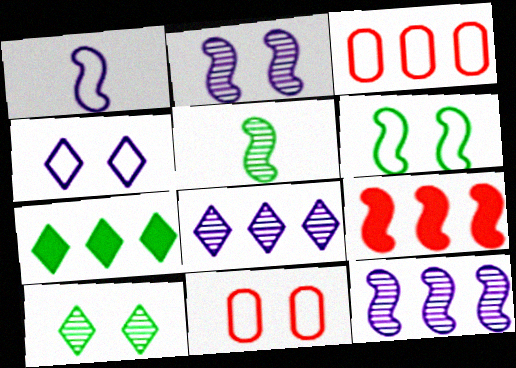[[3, 7, 12], 
[4, 6, 11]]